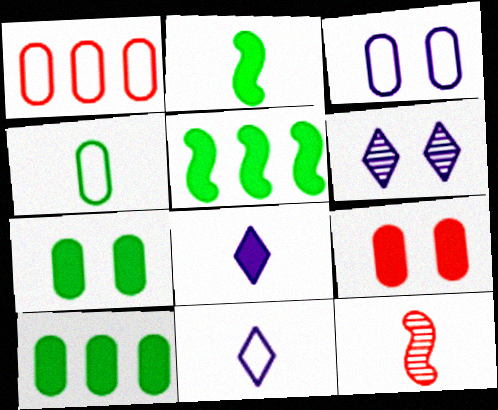[[1, 2, 6], 
[1, 3, 4], 
[4, 8, 12], 
[5, 8, 9]]